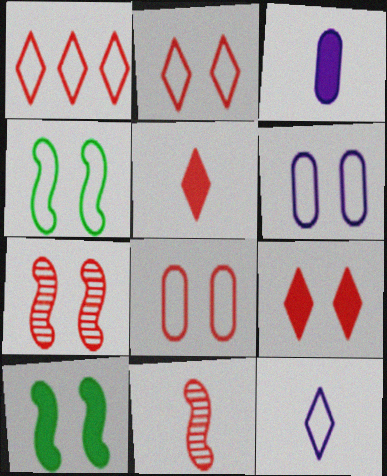[[2, 4, 6], 
[7, 8, 9]]